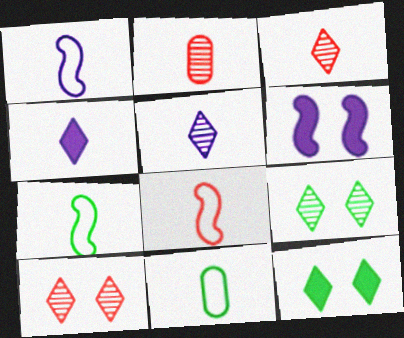[[1, 7, 8], 
[2, 4, 7]]